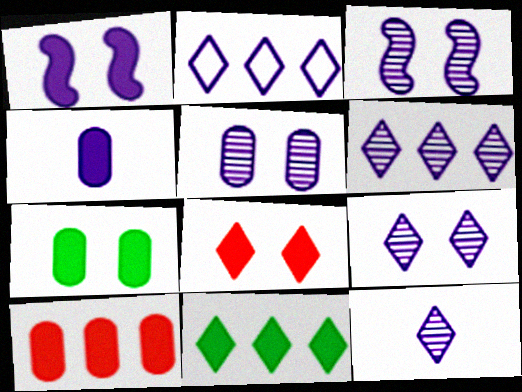[[1, 7, 8], 
[2, 3, 4], 
[3, 5, 9], 
[4, 7, 10], 
[6, 9, 12]]